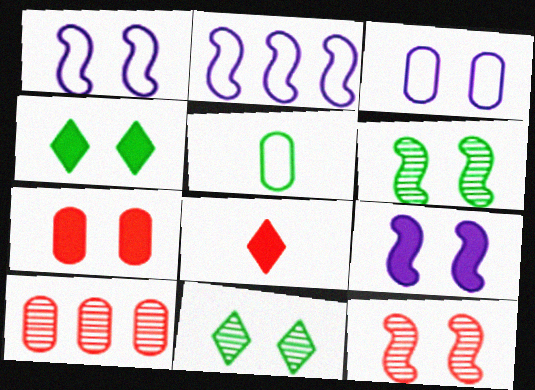[[1, 7, 11], 
[3, 4, 12], 
[4, 7, 9]]